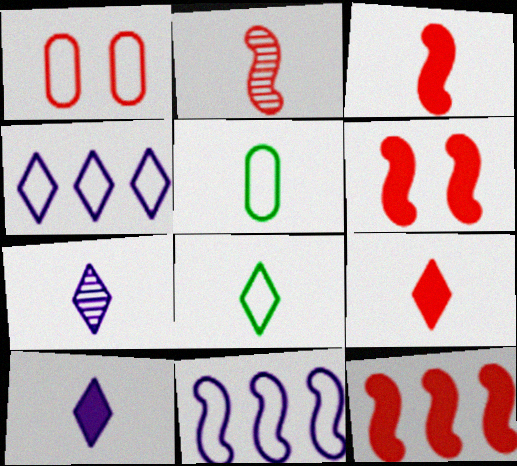[[1, 8, 11], 
[2, 5, 10], 
[3, 5, 7], 
[3, 6, 12], 
[7, 8, 9]]